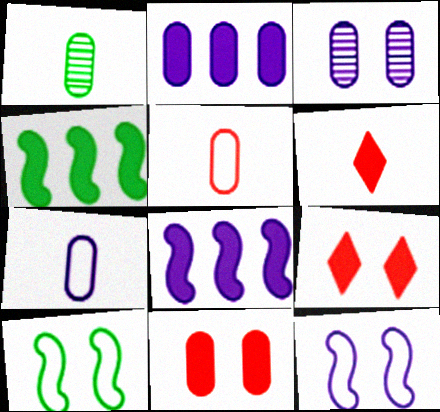[[2, 3, 7], 
[3, 9, 10]]